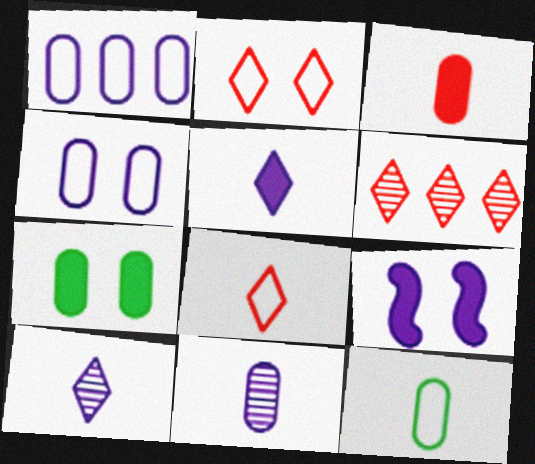[[1, 9, 10], 
[3, 11, 12], 
[6, 9, 12]]